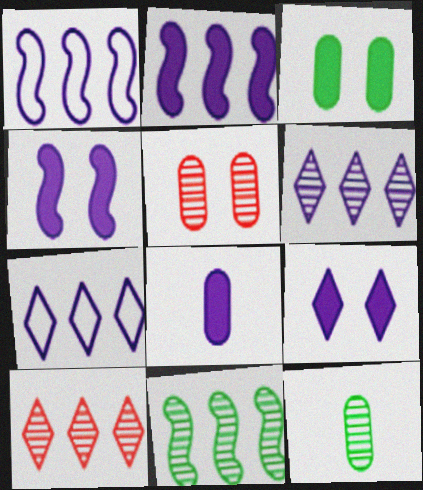[[2, 8, 9]]